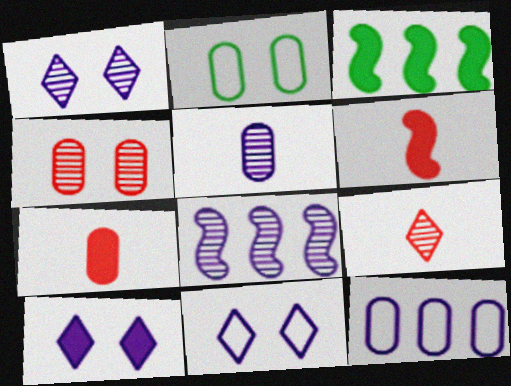[[1, 5, 8], 
[1, 10, 11], 
[3, 7, 10]]